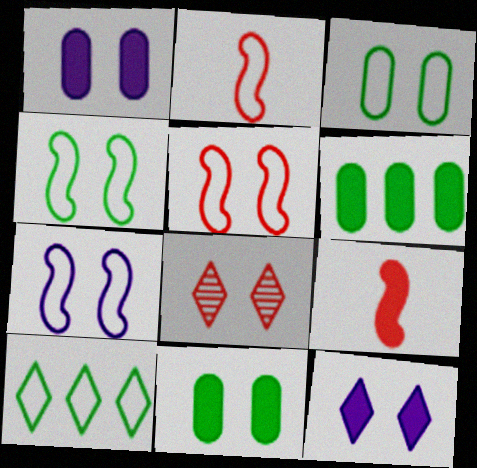[[1, 4, 8], 
[4, 5, 7], 
[6, 9, 12], 
[7, 8, 11]]